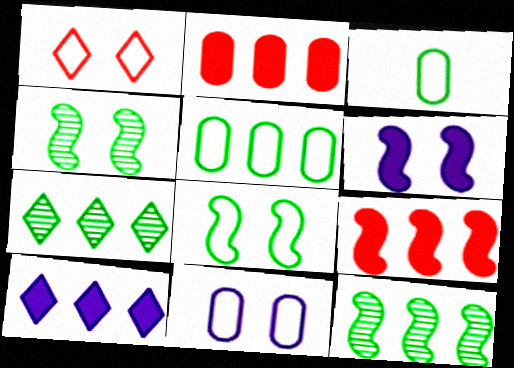[[1, 8, 11]]